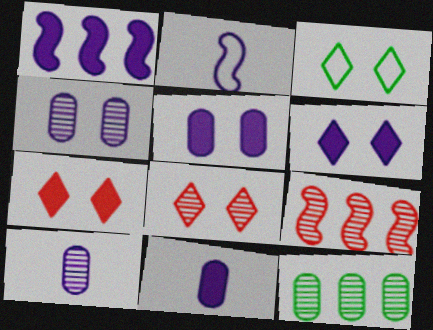[[1, 6, 11], 
[2, 7, 12], 
[3, 6, 8], 
[3, 9, 11]]